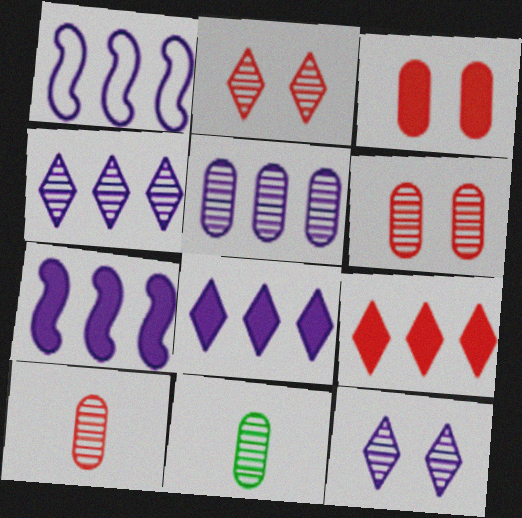[[1, 5, 8], 
[5, 6, 11]]